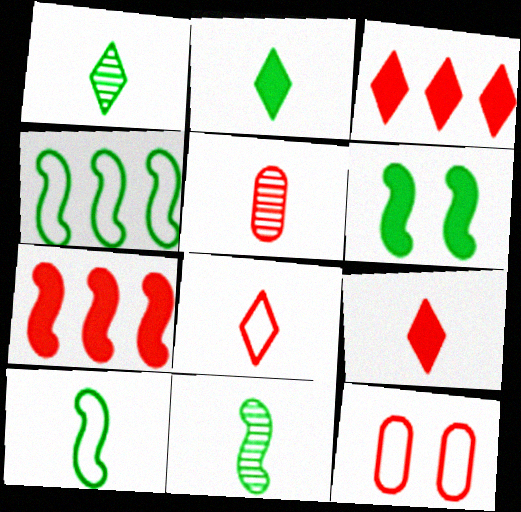[[4, 6, 11]]